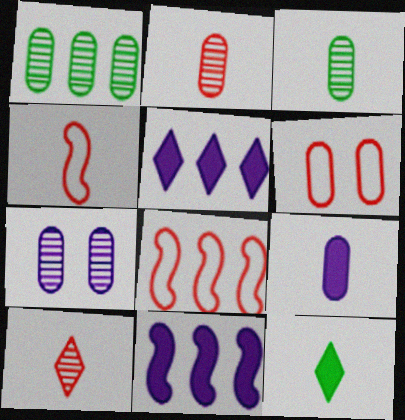[[1, 2, 7], 
[1, 5, 8], 
[1, 6, 9], 
[7, 8, 12]]